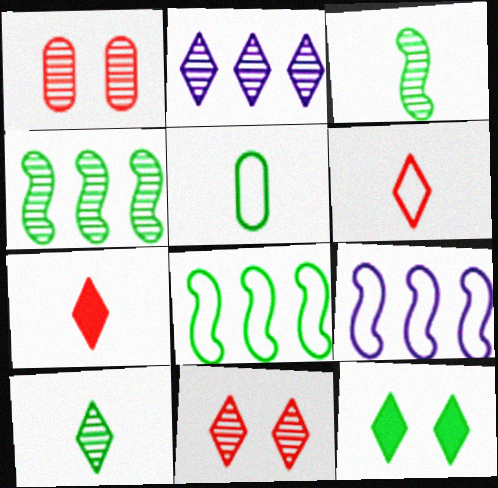[[1, 2, 3], 
[2, 6, 12], 
[2, 10, 11], 
[4, 5, 12]]